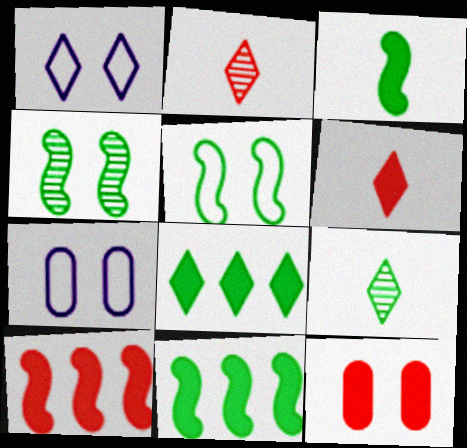[[1, 2, 8], 
[1, 4, 12], 
[2, 7, 11], 
[6, 10, 12], 
[7, 9, 10]]